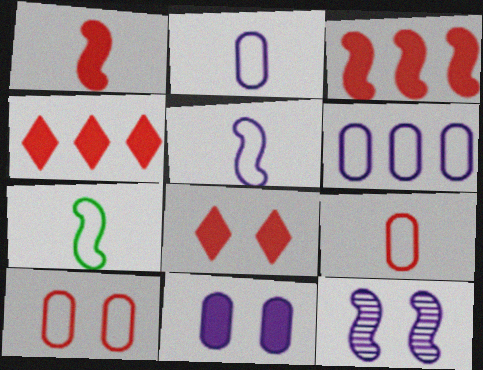[[3, 7, 12]]